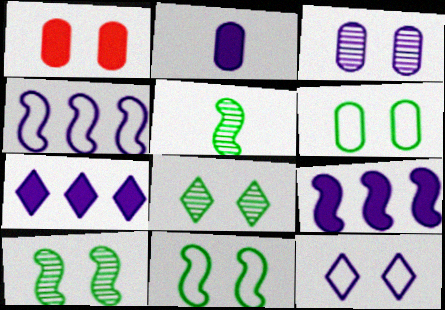[[1, 3, 6], 
[1, 10, 12]]